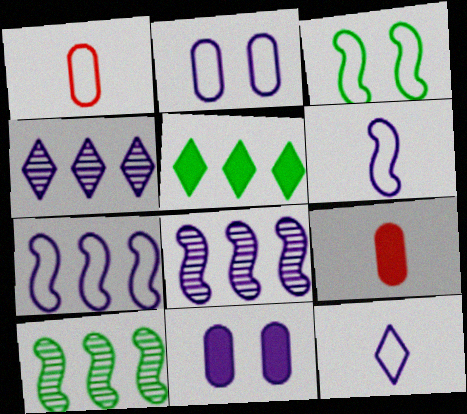[[2, 7, 12], 
[3, 4, 9], 
[4, 6, 11], 
[8, 11, 12]]